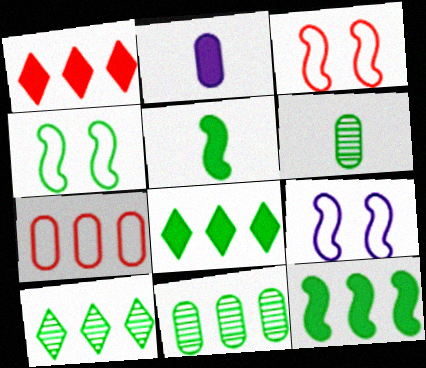[[1, 6, 9], 
[2, 3, 10], 
[3, 4, 9], 
[4, 6, 8]]